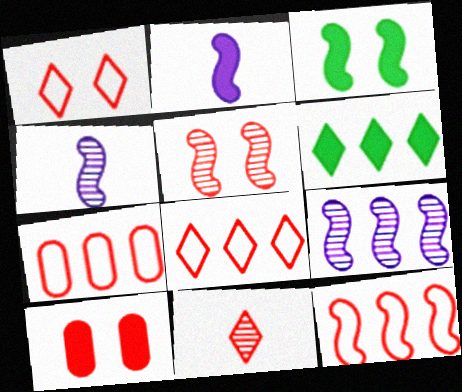[[1, 5, 10], 
[2, 6, 10], 
[3, 4, 12], 
[6, 7, 9], 
[7, 8, 12], 
[10, 11, 12]]